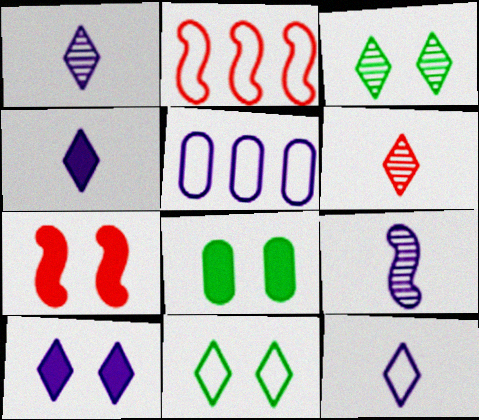[[1, 2, 8], 
[1, 4, 12], 
[5, 9, 10], 
[7, 8, 10]]